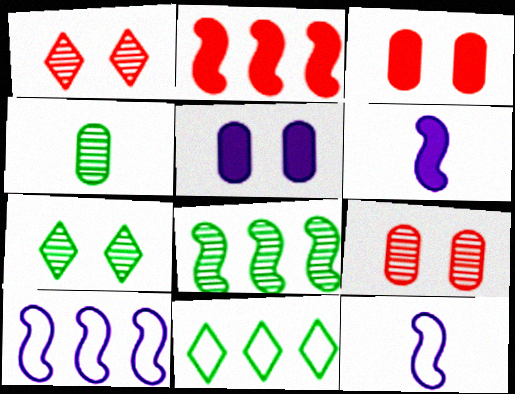[[2, 8, 10], 
[4, 7, 8], 
[6, 9, 11]]